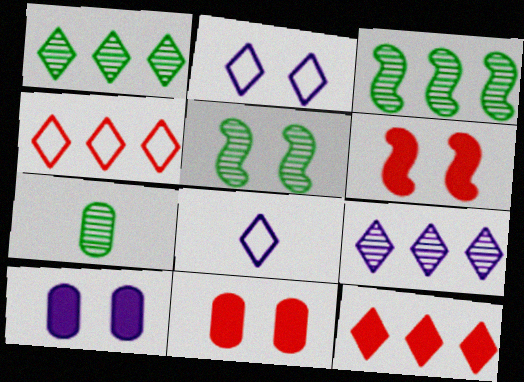[[1, 5, 7], 
[2, 5, 11], 
[3, 8, 11]]